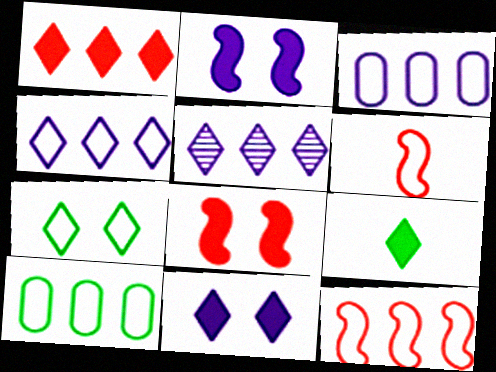[[1, 9, 11], 
[3, 6, 7], 
[4, 10, 12]]